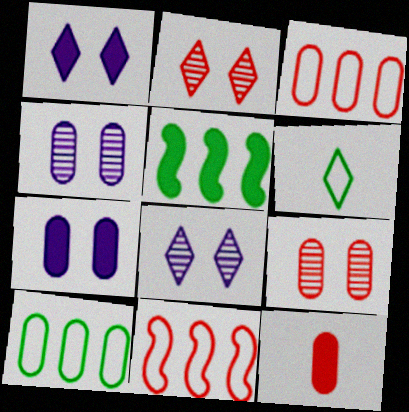[[1, 5, 12], 
[2, 11, 12], 
[3, 9, 12], 
[4, 10, 12]]